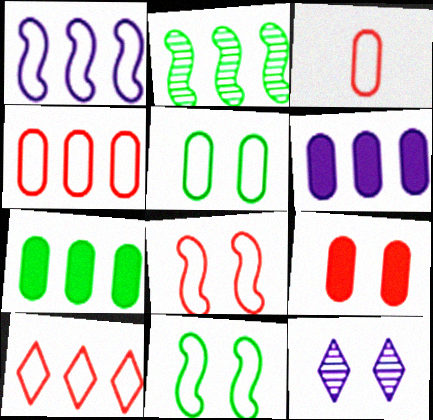[[2, 6, 10], 
[3, 8, 10], 
[9, 11, 12]]